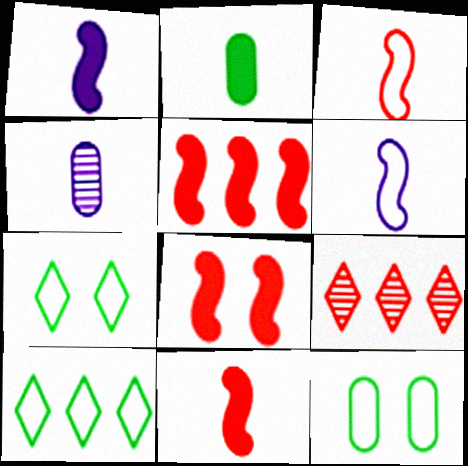[[1, 9, 12], 
[4, 5, 7], 
[4, 8, 10], 
[5, 8, 11]]